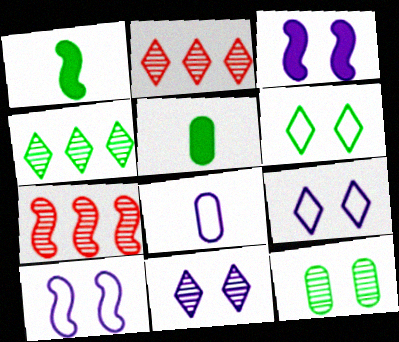[[1, 7, 10], 
[2, 5, 10], 
[5, 7, 9]]